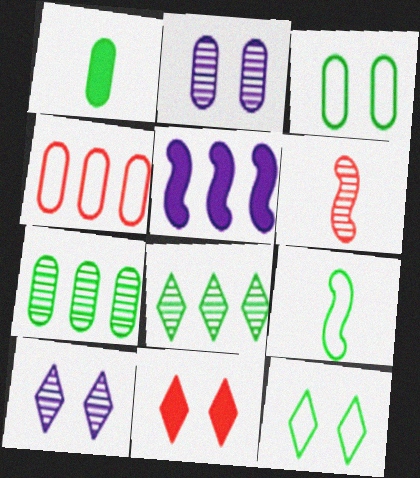[[1, 2, 4], 
[1, 3, 7], 
[1, 5, 11], 
[2, 6, 8], 
[4, 5, 8], 
[4, 6, 11], 
[6, 7, 10], 
[10, 11, 12]]